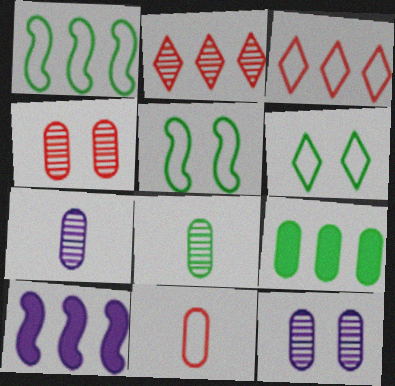[[9, 11, 12]]